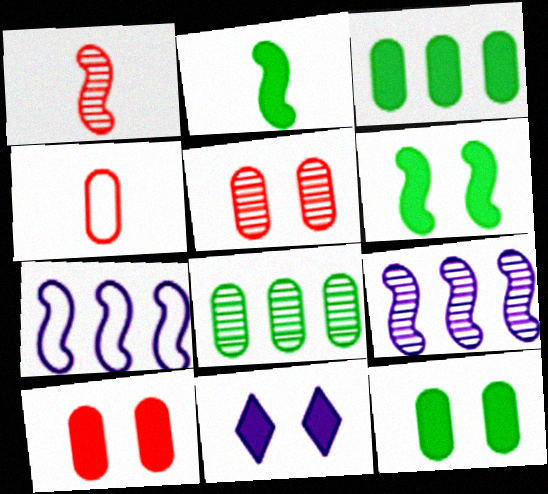[[1, 6, 7], 
[6, 10, 11]]